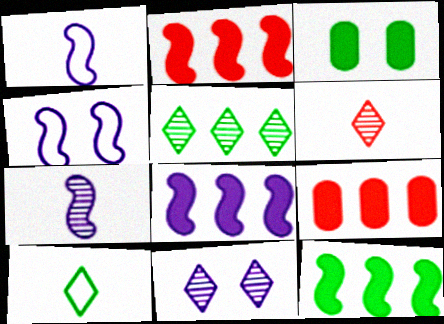[[2, 8, 12], 
[4, 7, 8], 
[5, 6, 11]]